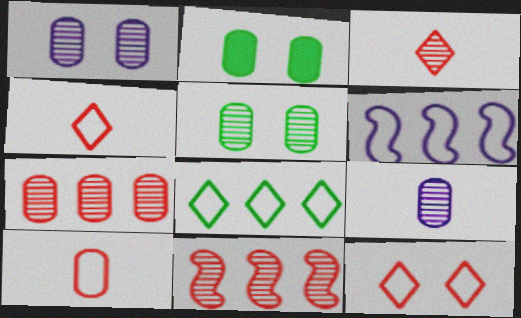[[2, 3, 6], 
[5, 7, 9]]